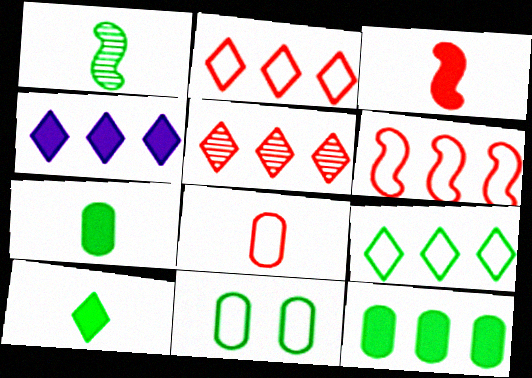[[4, 5, 9]]